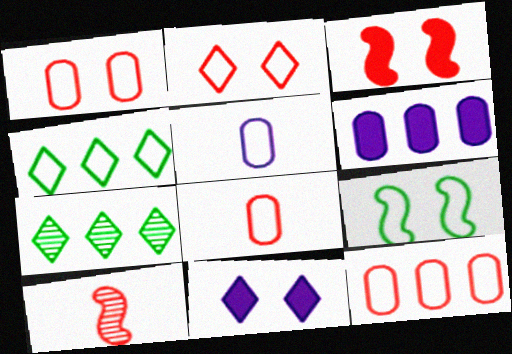[[1, 8, 12], 
[3, 5, 7]]